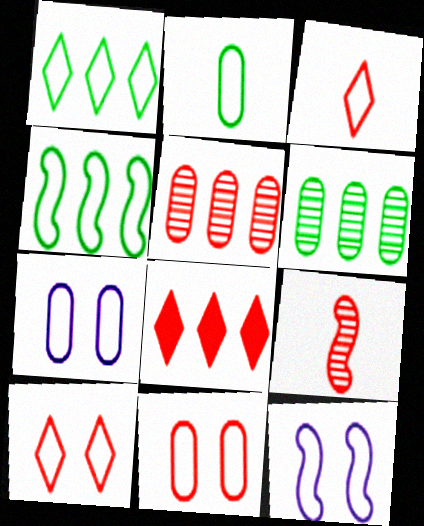[[3, 4, 7], 
[8, 9, 11]]